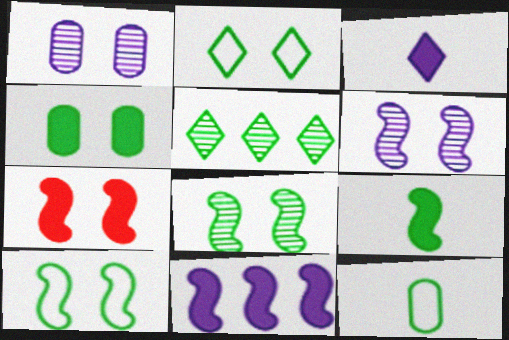[[1, 2, 7], 
[2, 4, 8], 
[6, 7, 10], 
[7, 9, 11]]